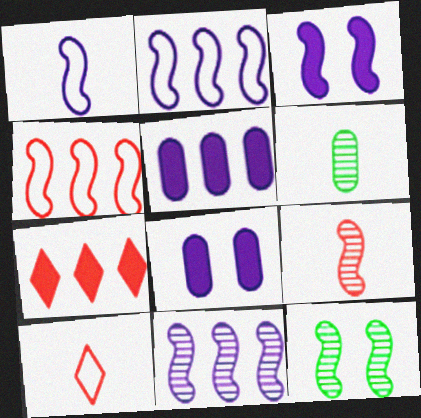[[1, 3, 11], 
[5, 10, 12], 
[9, 11, 12]]